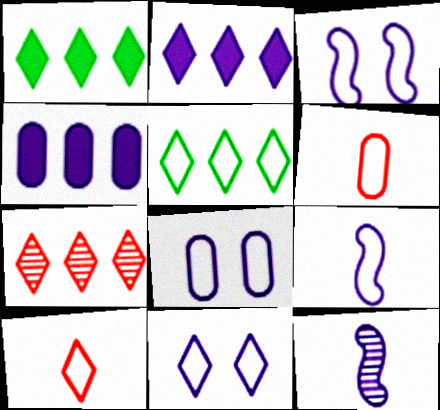[[2, 5, 7], 
[2, 8, 12], 
[3, 5, 6], 
[3, 8, 11], 
[4, 11, 12], 
[5, 10, 11]]